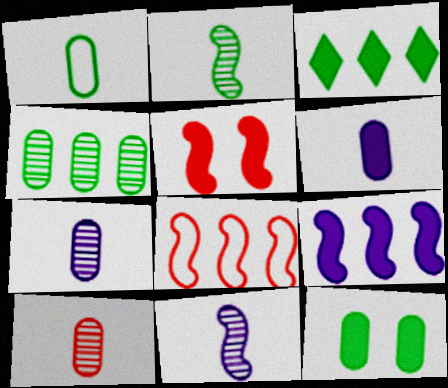[[1, 4, 12], 
[1, 6, 10], 
[3, 5, 6]]